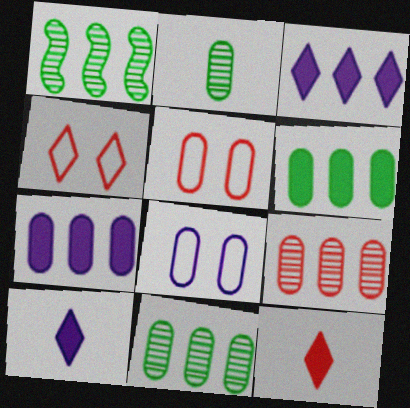[[1, 5, 10], 
[1, 8, 12], 
[2, 5, 7]]